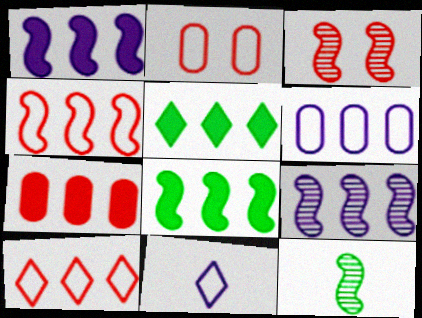[[1, 5, 7], 
[3, 9, 12], 
[4, 8, 9]]